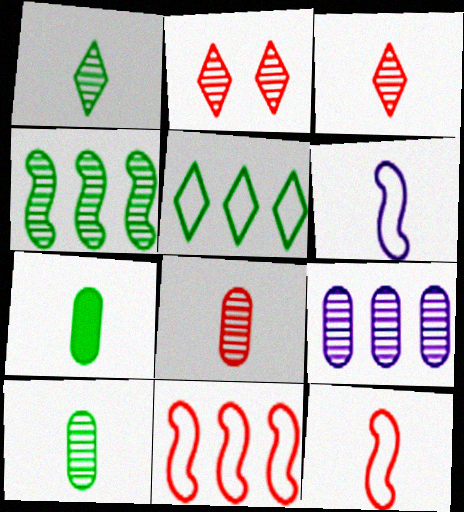[[3, 6, 7]]